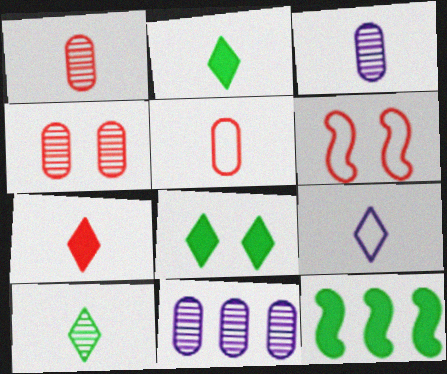[[2, 6, 11], 
[4, 9, 12], 
[7, 9, 10]]